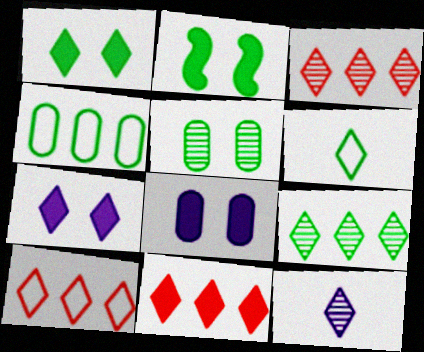[[1, 6, 9], 
[1, 10, 12], 
[3, 6, 7], 
[3, 10, 11]]